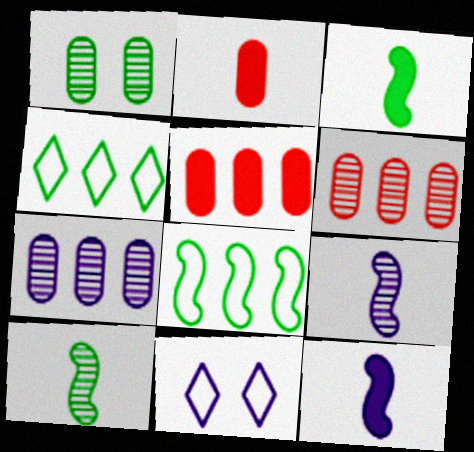[[1, 3, 4], 
[3, 6, 11], 
[5, 10, 11], 
[7, 11, 12]]